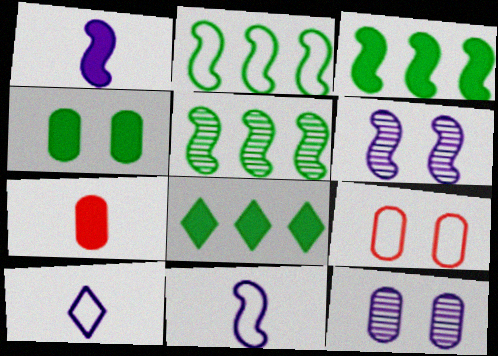[[2, 3, 5], 
[2, 9, 10], 
[4, 9, 12]]